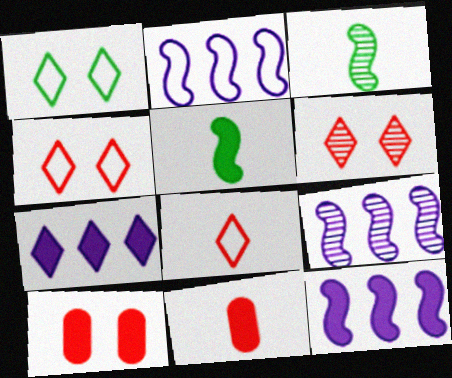[[1, 9, 11], 
[2, 9, 12], 
[5, 7, 10]]